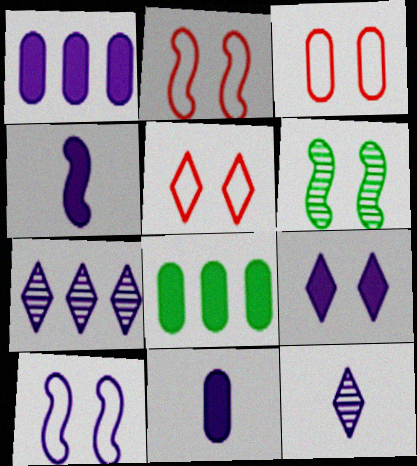[[1, 4, 9], 
[1, 10, 12], 
[2, 3, 5], 
[2, 8, 12], 
[3, 6, 9], 
[7, 10, 11]]